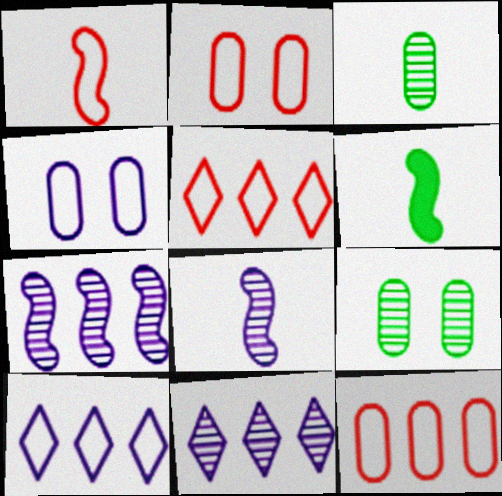[[1, 2, 5], 
[1, 6, 8], 
[2, 6, 11]]